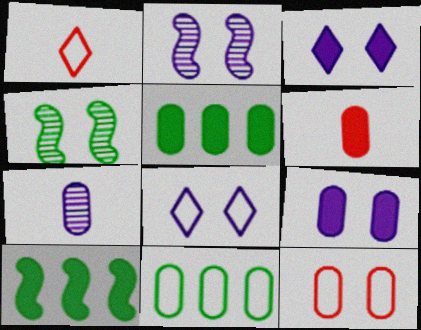[[1, 2, 5], 
[2, 8, 9], 
[3, 4, 12], 
[3, 6, 10], 
[5, 6, 9], 
[5, 7, 12]]